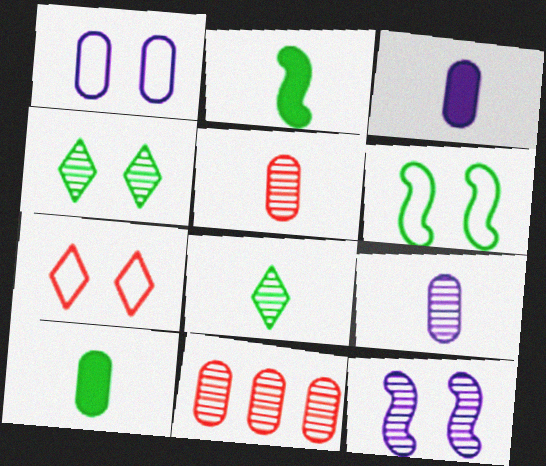[[1, 6, 7], 
[1, 10, 11], 
[8, 11, 12]]